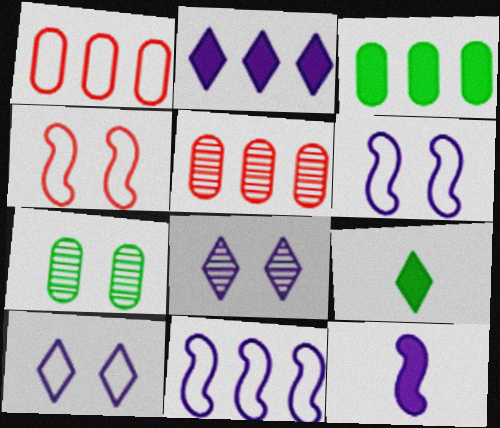[[5, 6, 9]]